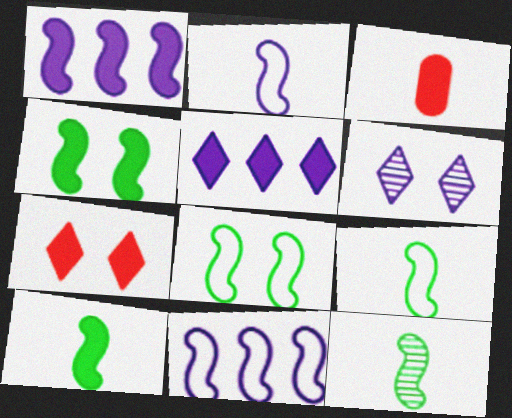[[3, 4, 5], 
[9, 10, 12]]